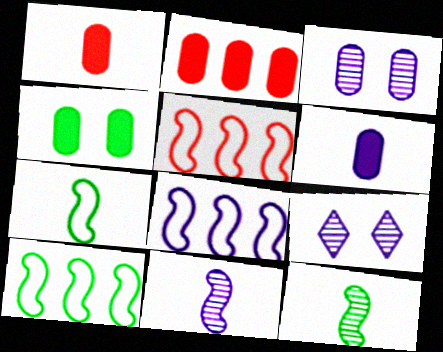[[1, 9, 10], 
[2, 4, 6], 
[2, 7, 9], 
[5, 8, 10], 
[6, 8, 9]]